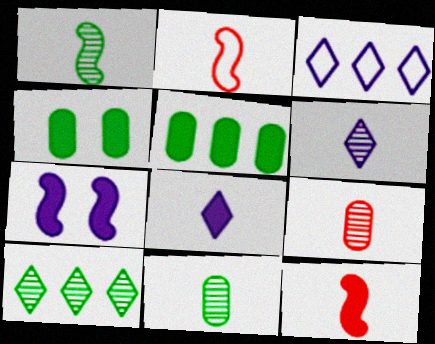[[1, 6, 9], 
[2, 8, 11]]